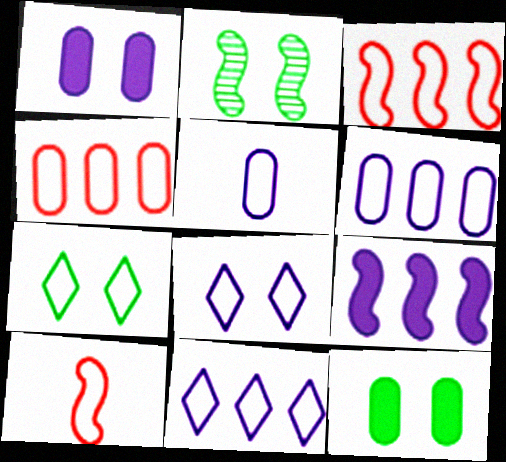[[2, 7, 12], 
[2, 9, 10], 
[3, 5, 7], 
[6, 7, 10]]